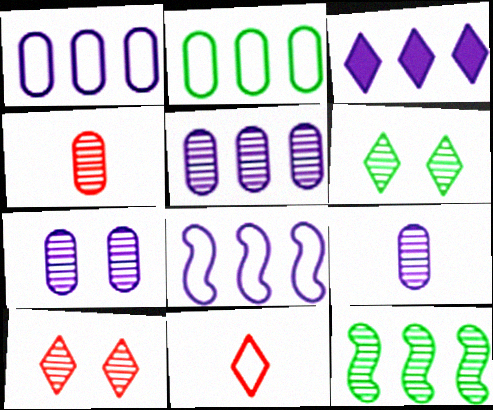[[3, 5, 8], 
[3, 6, 11], 
[5, 7, 9], 
[9, 10, 12]]